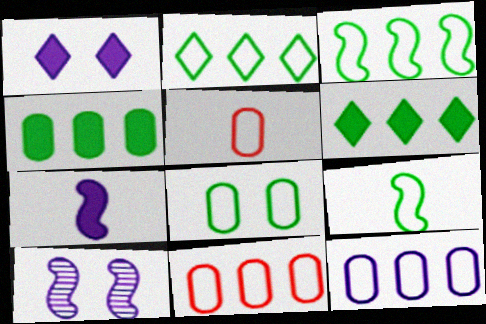[[2, 8, 9], 
[5, 6, 10], 
[5, 8, 12]]